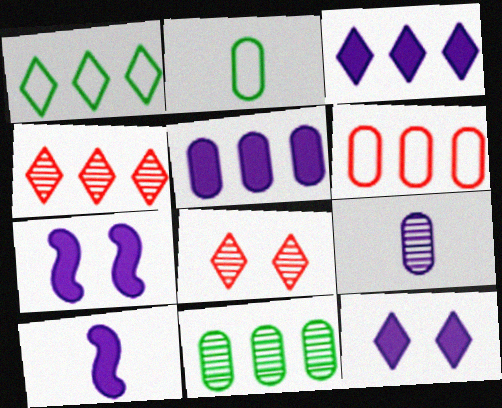[[1, 3, 4], 
[2, 4, 7], 
[5, 6, 11], 
[5, 10, 12]]